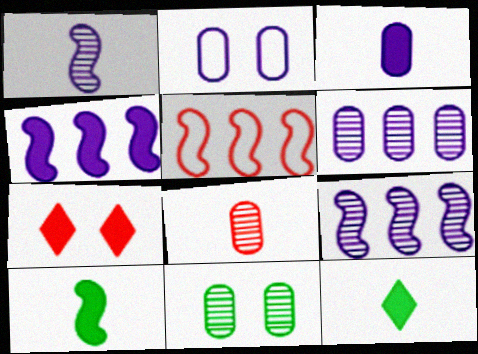[[2, 3, 6], 
[5, 7, 8], 
[6, 8, 11]]